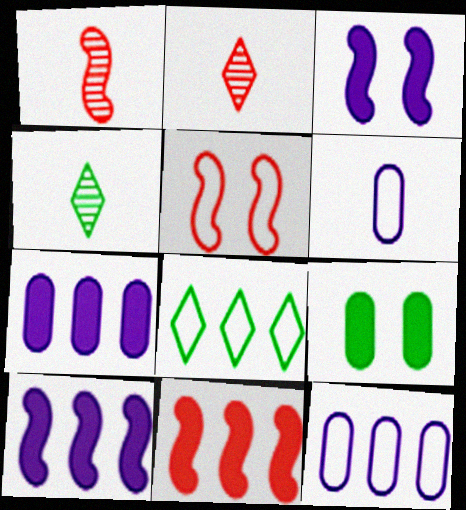[[1, 5, 11], 
[4, 5, 7], 
[5, 6, 8]]